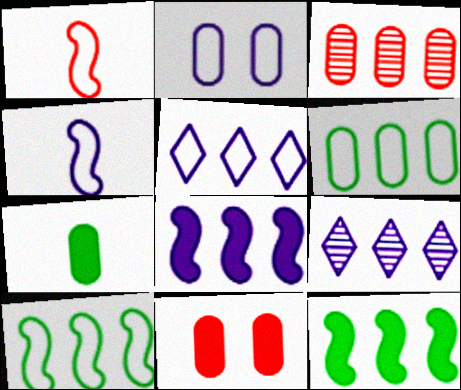[[2, 3, 7], 
[2, 4, 5], 
[3, 5, 12]]